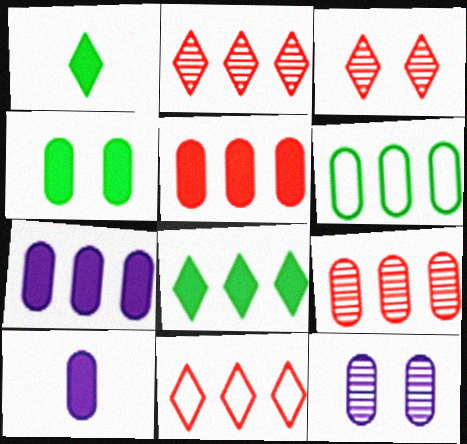[[4, 5, 10], 
[6, 7, 9]]